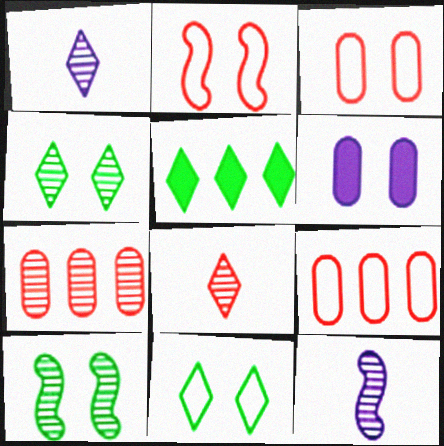[[1, 7, 10], 
[2, 4, 6], 
[3, 5, 12], 
[4, 7, 12]]